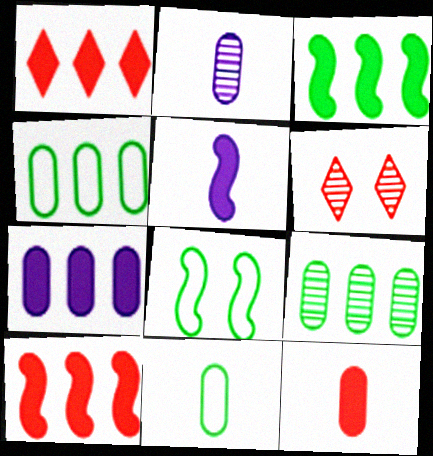[[1, 2, 8], 
[1, 3, 7], 
[2, 11, 12], 
[4, 5, 6]]